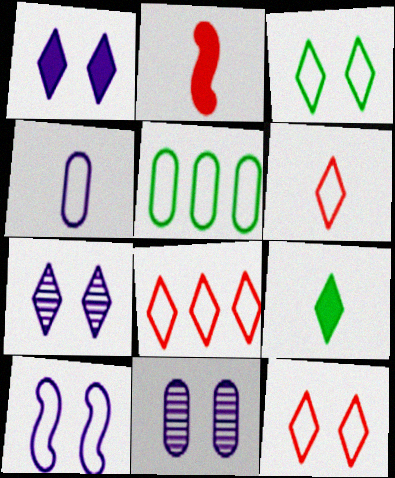[[1, 10, 11], 
[2, 5, 7], 
[5, 6, 10], 
[6, 8, 12], 
[7, 8, 9]]